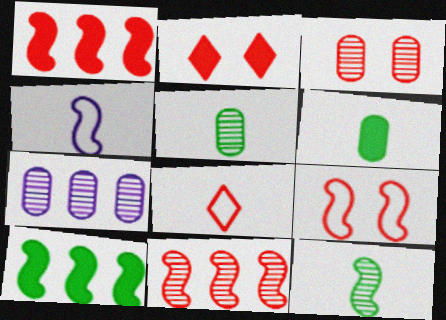[[1, 3, 8], 
[2, 3, 9], 
[3, 5, 7]]